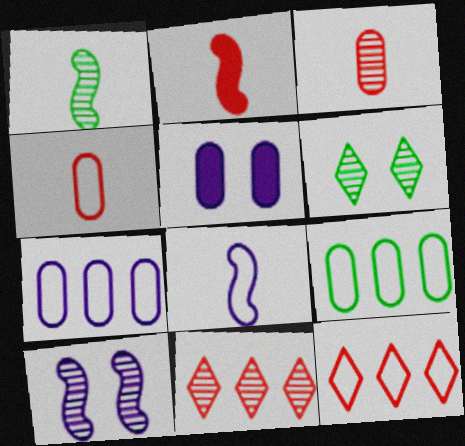[[1, 2, 8], 
[1, 5, 12], 
[2, 6, 7], 
[3, 5, 9]]